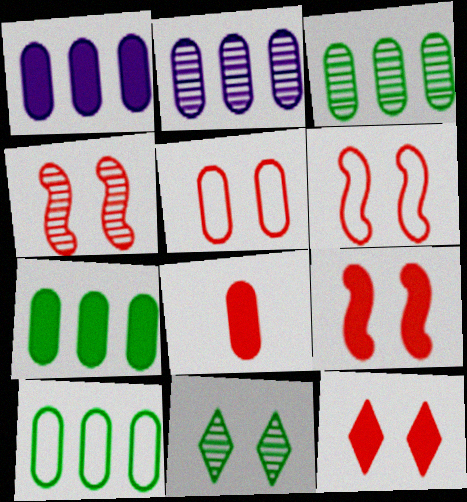[[3, 7, 10], 
[4, 5, 12], 
[4, 6, 9]]